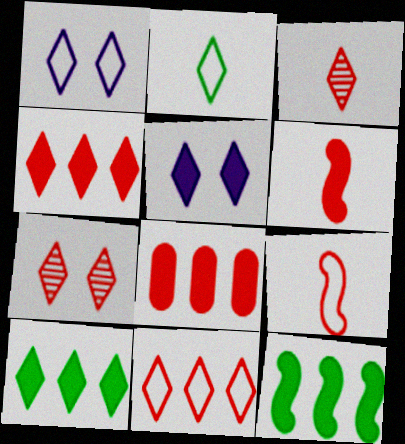[[1, 2, 11], 
[1, 3, 10], 
[7, 8, 9]]